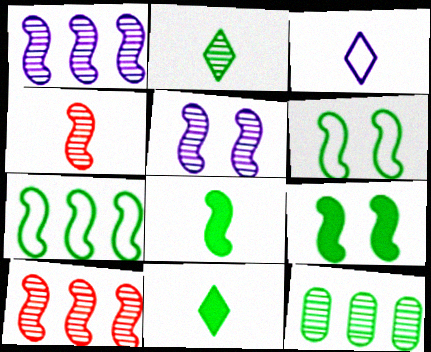[[6, 11, 12]]